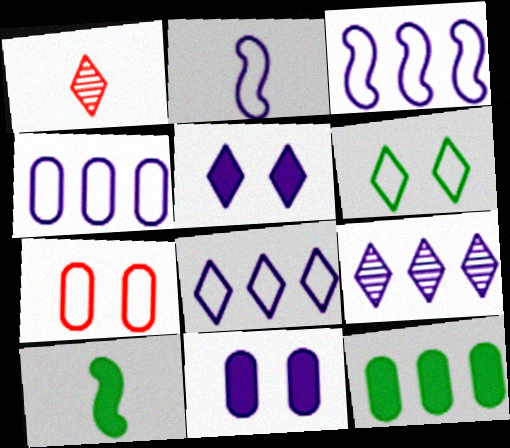[[2, 9, 11], 
[3, 4, 8], 
[7, 9, 10]]